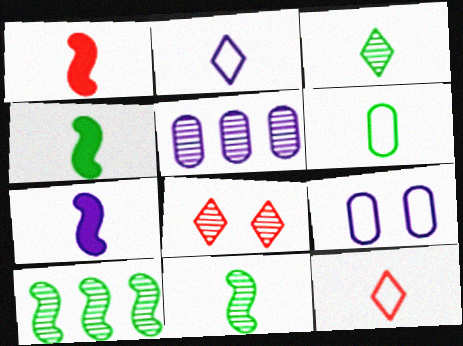[[1, 4, 7], 
[3, 4, 6], 
[5, 8, 11]]